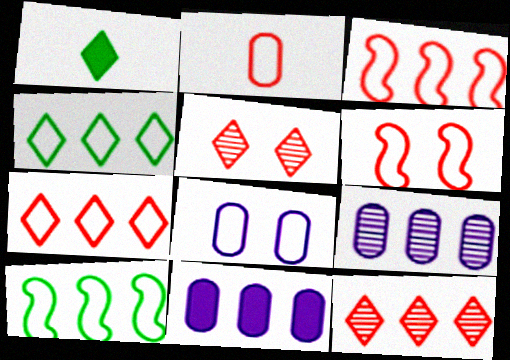[[1, 6, 9], 
[2, 6, 7], 
[10, 11, 12]]